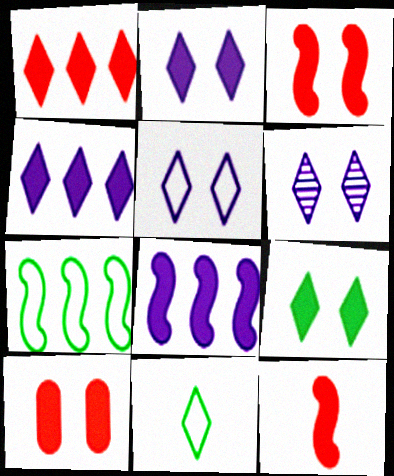[[1, 6, 11], 
[1, 10, 12], 
[2, 5, 6]]